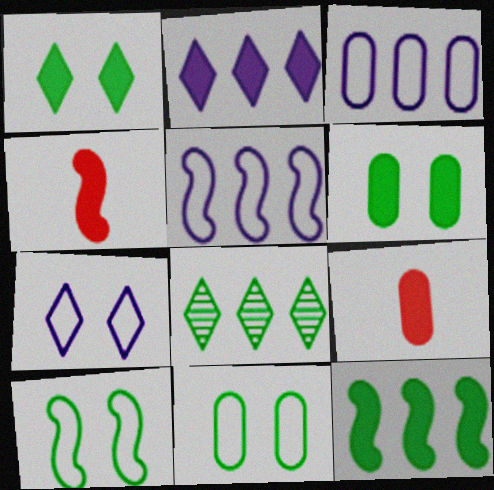[[2, 4, 6]]